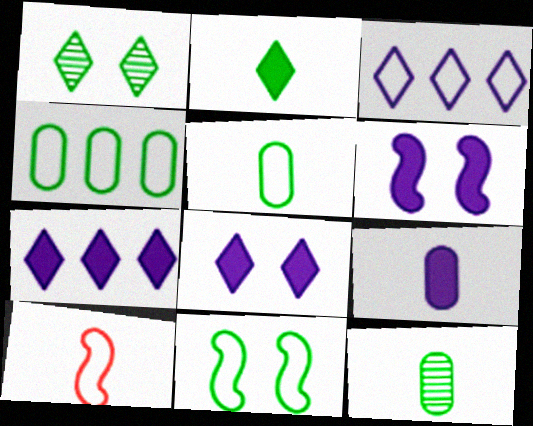[[6, 7, 9]]